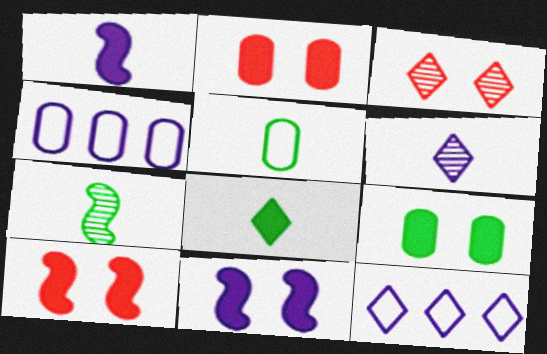[[2, 7, 12], 
[3, 8, 12], 
[4, 6, 11], 
[5, 7, 8]]